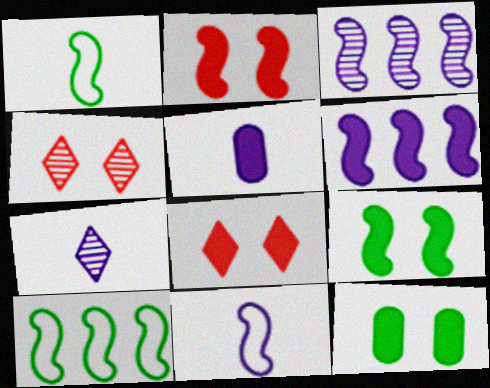[[1, 2, 3], 
[4, 5, 10], 
[5, 7, 11]]